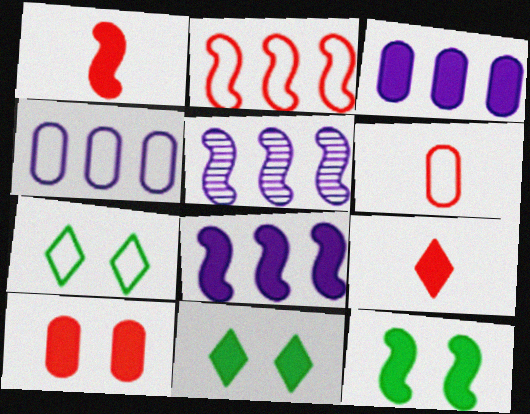[[1, 3, 11], 
[1, 8, 12], 
[3, 9, 12], 
[5, 6, 11]]